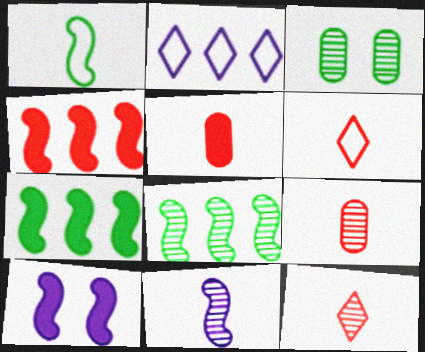[]